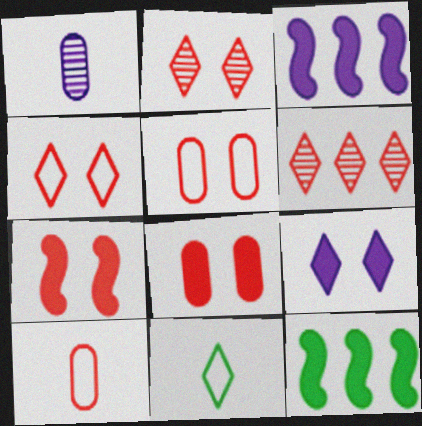[[1, 4, 12], 
[2, 5, 7], 
[6, 7, 10], 
[6, 9, 11]]